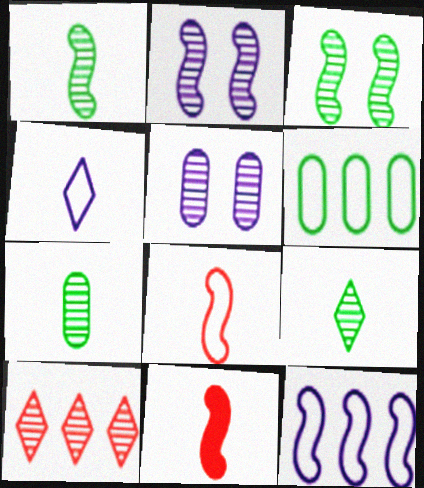[[1, 5, 10], 
[1, 7, 9], 
[2, 7, 10], 
[3, 11, 12], 
[4, 7, 11]]